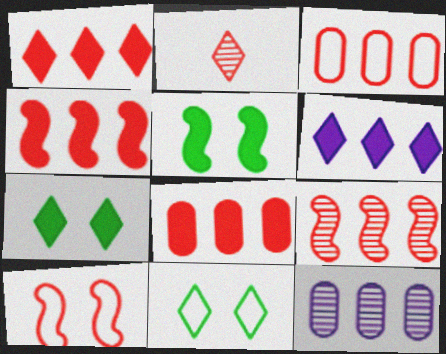[[1, 3, 9], 
[1, 4, 8], 
[2, 6, 11], 
[2, 8, 10]]